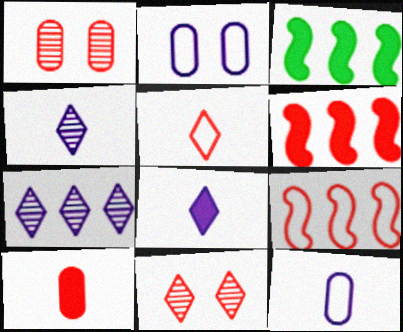[[1, 5, 6], 
[3, 11, 12], 
[9, 10, 11]]